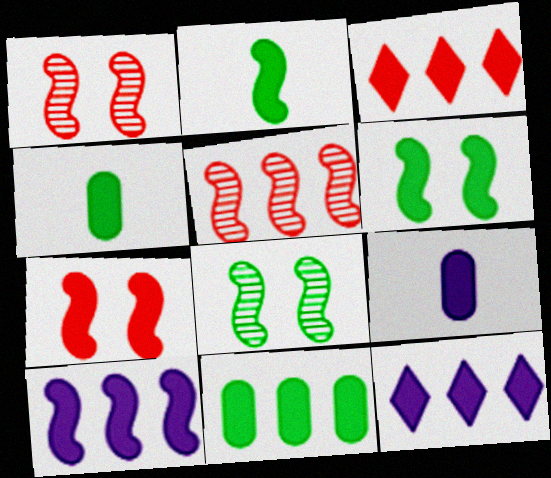[[2, 7, 10], 
[3, 6, 9], 
[3, 10, 11], 
[4, 7, 12]]